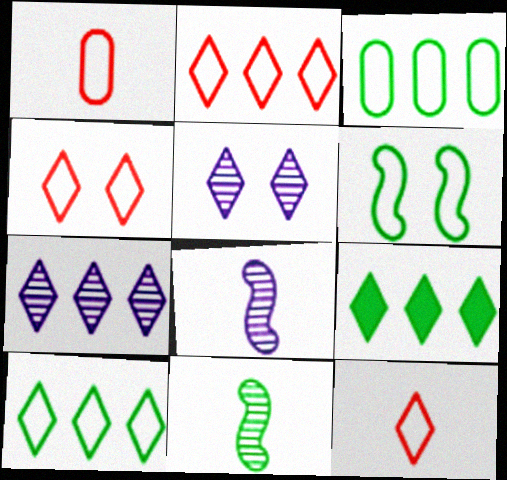[[2, 4, 12], 
[2, 7, 9], 
[5, 9, 12]]